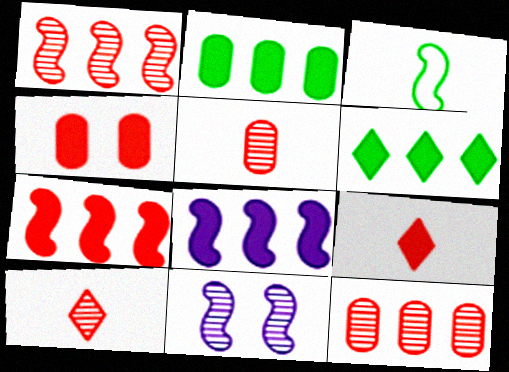[[3, 7, 11], 
[4, 7, 9]]